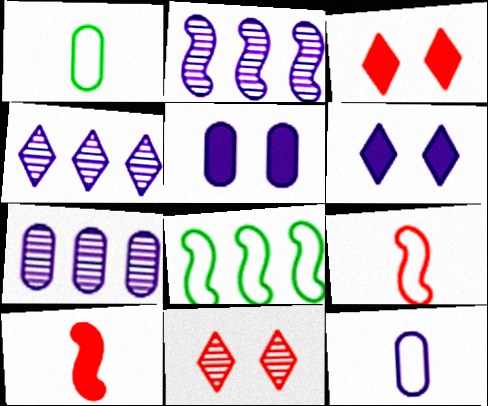[[1, 2, 3], 
[2, 4, 7], 
[2, 6, 12], 
[5, 7, 12]]